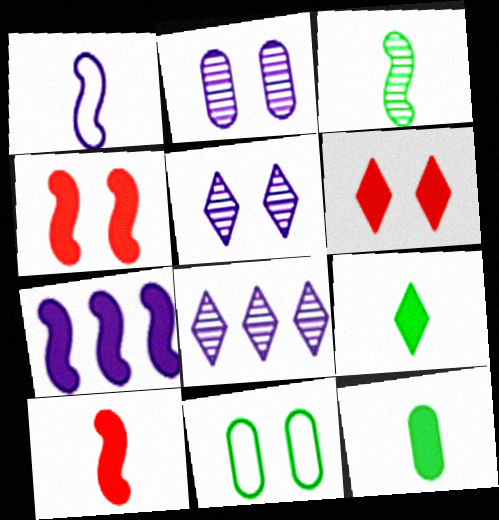[[1, 3, 10], 
[4, 5, 11], 
[6, 7, 12], 
[8, 10, 11]]